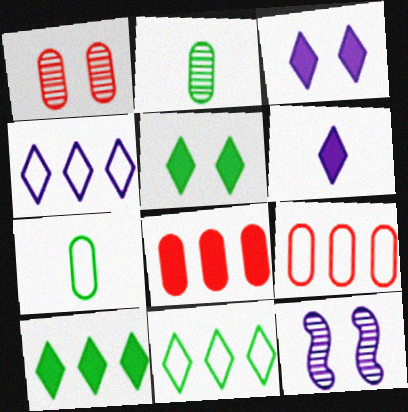[]